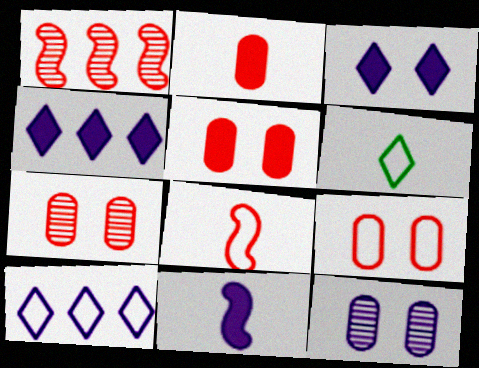[[5, 7, 9], 
[10, 11, 12]]